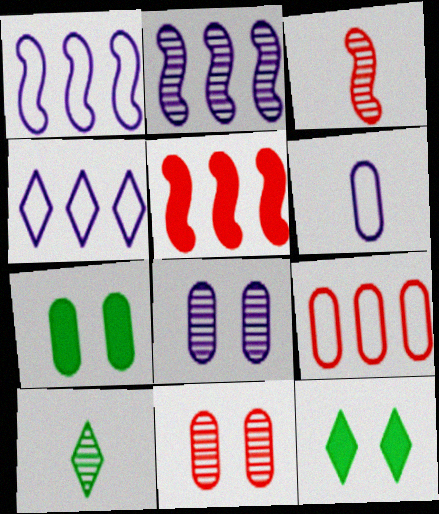[[2, 10, 11], 
[3, 4, 7]]